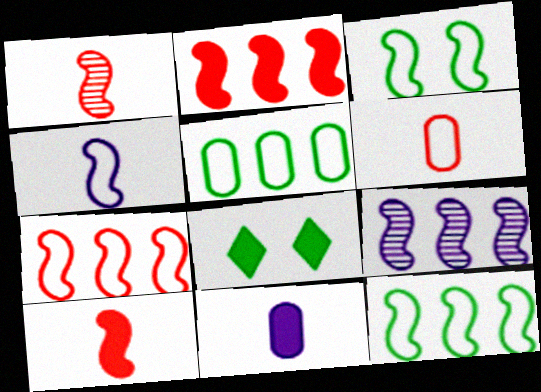[[2, 8, 11], 
[2, 9, 12], 
[3, 4, 7], 
[3, 9, 10], 
[6, 8, 9]]